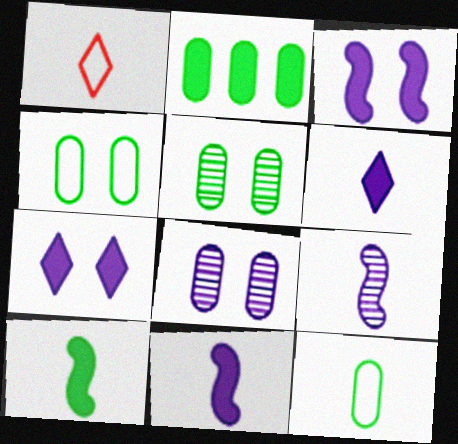[[2, 5, 12]]